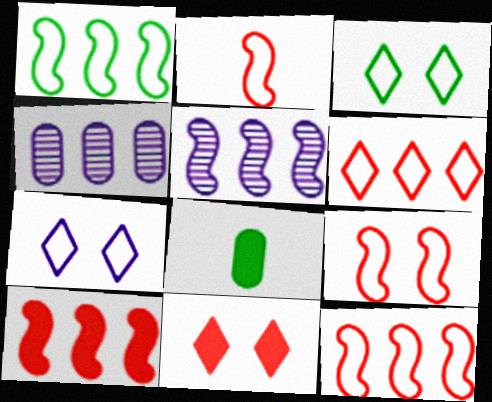[[1, 5, 10], 
[2, 9, 12]]